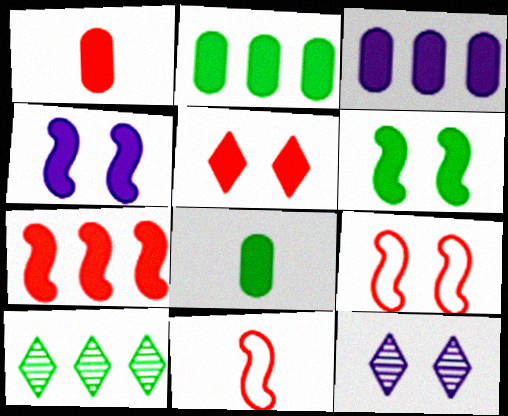[[1, 5, 7], 
[2, 11, 12]]